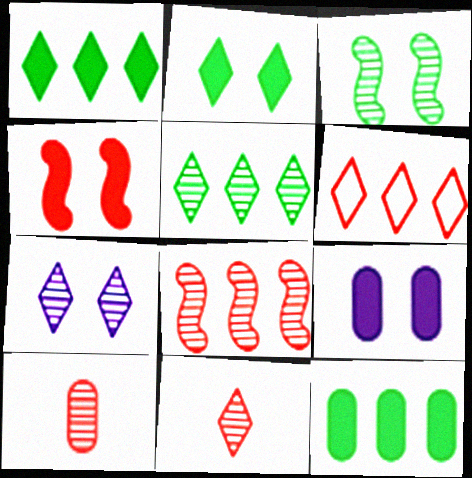[[2, 4, 9], 
[4, 6, 10], 
[5, 7, 11]]